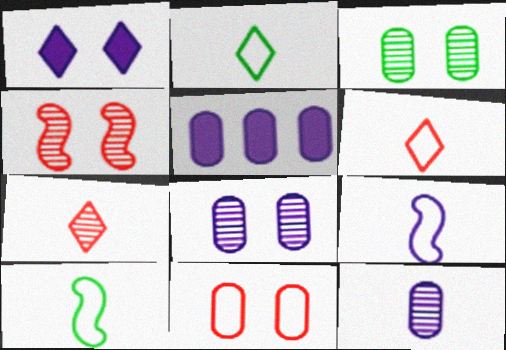[[2, 4, 5]]